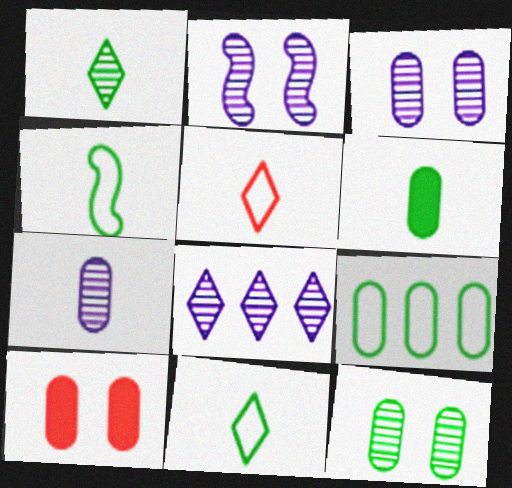[[1, 4, 6], 
[2, 7, 8], 
[4, 8, 10], 
[6, 9, 12], 
[7, 9, 10]]